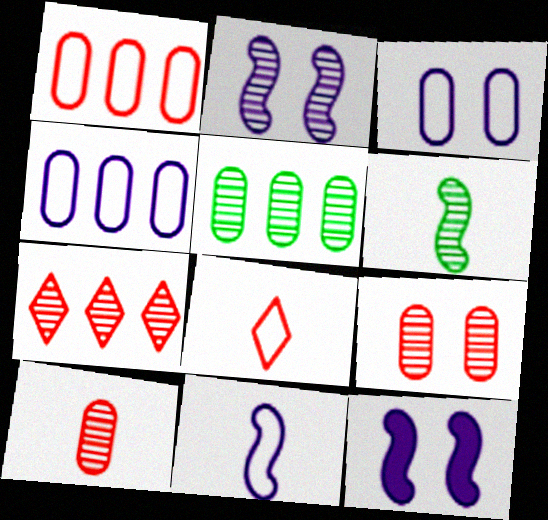[[5, 8, 12]]